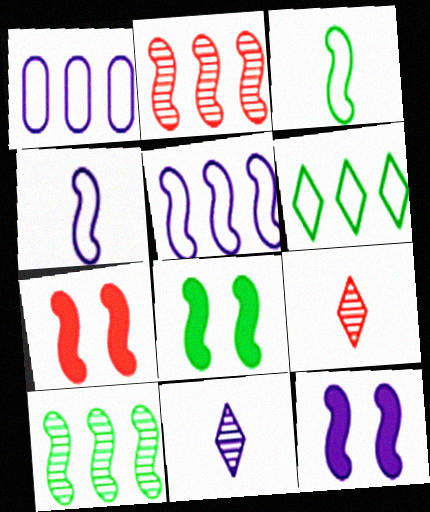[[1, 8, 9], 
[1, 11, 12], 
[2, 3, 12], 
[2, 4, 8], 
[3, 8, 10], 
[4, 7, 10], 
[7, 8, 12]]